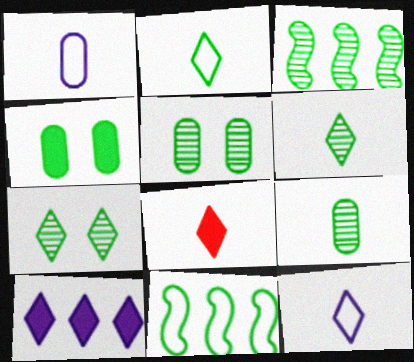[[2, 3, 4], 
[3, 5, 6], 
[3, 7, 9], 
[4, 6, 11], 
[6, 8, 12]]